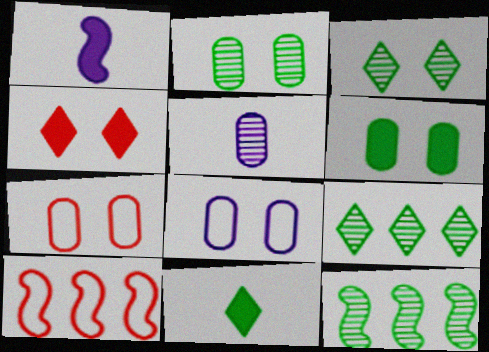[[1, 7, 9]]